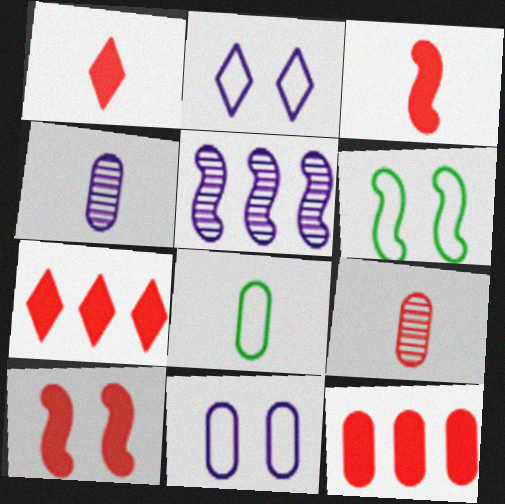[[1, 10, 12], 
[3, 5, 6], 
[4, 6, 7]]